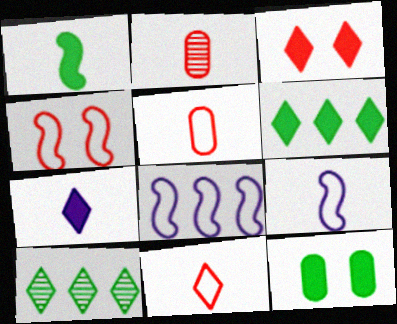[[1, 6, 12], 
[3, 6, 7]]